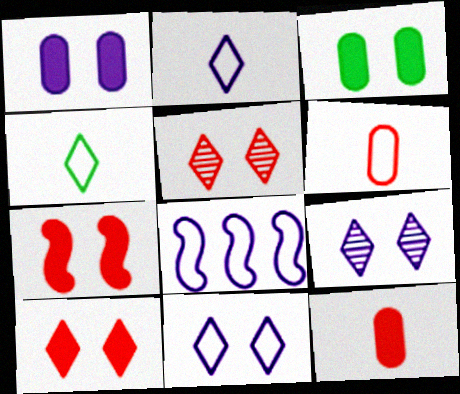[]